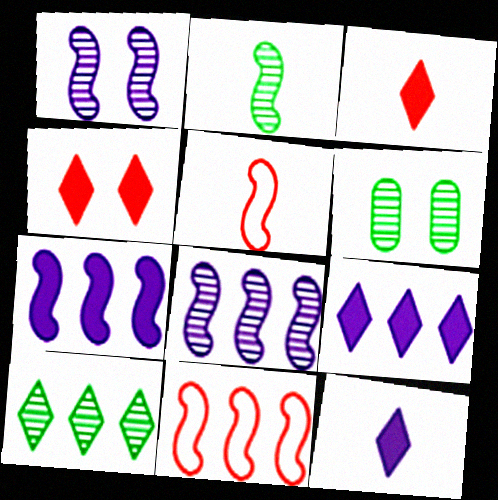[[2, 6, 10], 
[5, 6, 9], 
[6, 11, 12]]